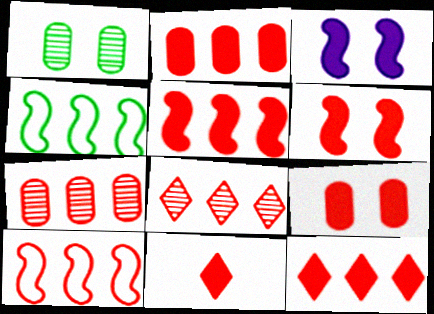[[2, 5, 12], 
[2, 6, 11], 
[2, 8, 10], 
[5, 9, 11], 
[7, 10, 12]]